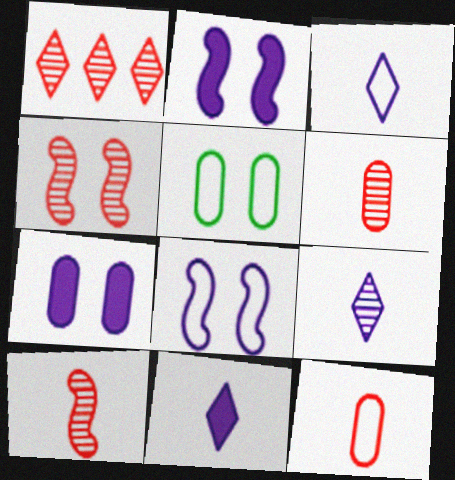[[1, 4, 6], 
[3, 9, 11]]